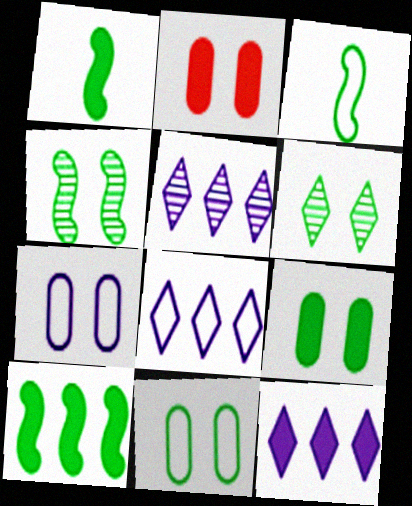[[1, 2, 12], 
[2, 3, 5], 
[3, 4, 10], 
[5, 8, 12]]